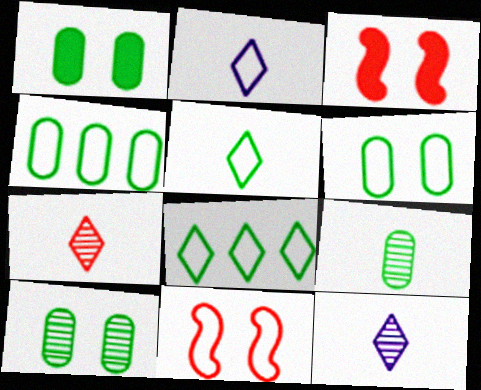[[1, 4, 9], 
[1, 6, 10], 
[2, 4, 11], 
[3, 4, 12]]